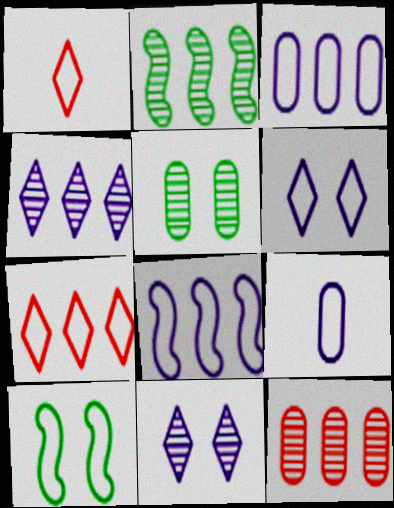[[1, 3, 10], 
[2, 4, 12], 
[6, 8, 9], 
[7, 9, 10]]